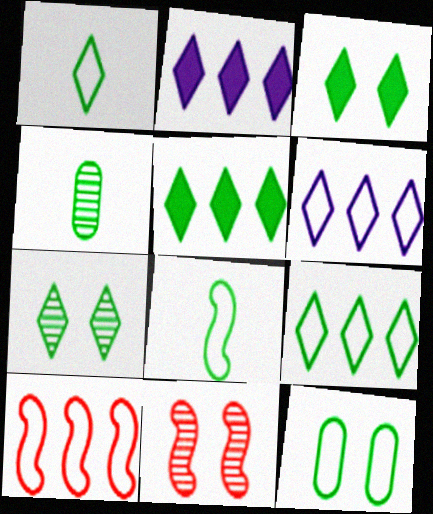[[1, 5, 7], 
[8, 9, 12]]